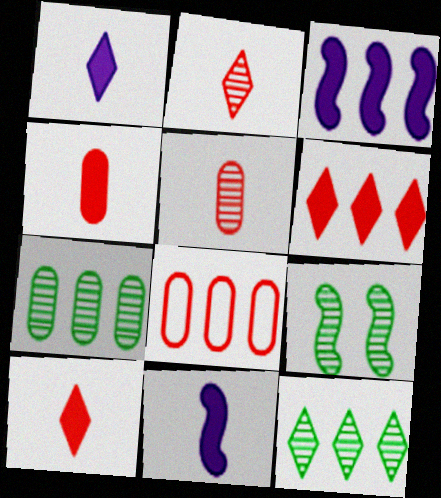[[1, 8, 9], 
[3, 8, 12]]